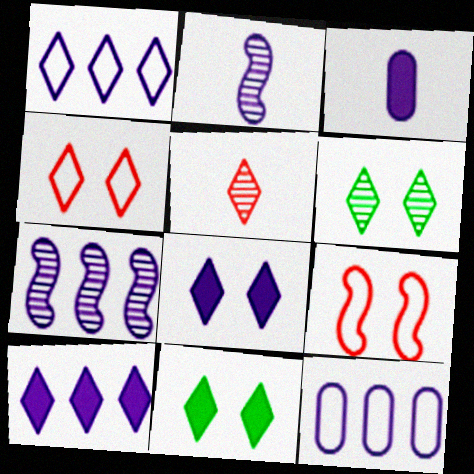[[1, 5, 11], 
[2, 8, 12], 
[4, 6, 8], 
[7, 10, 12]]